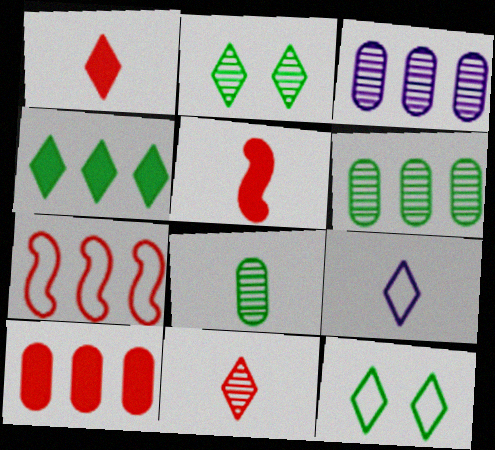[[3, 4, 7], 
[3, 5, 12], 
[5, 8, 9]]